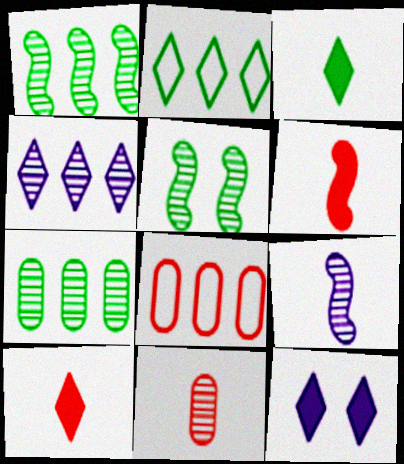[[4, 5, 11]]